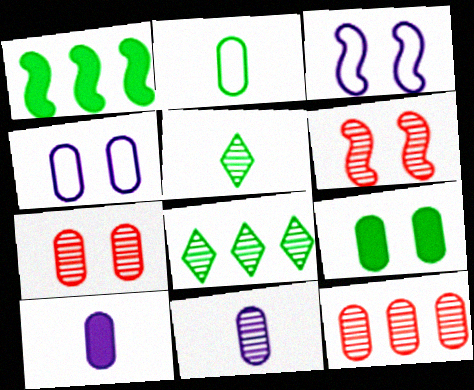[[4, 7, 9], 
[6, 8, 11]]